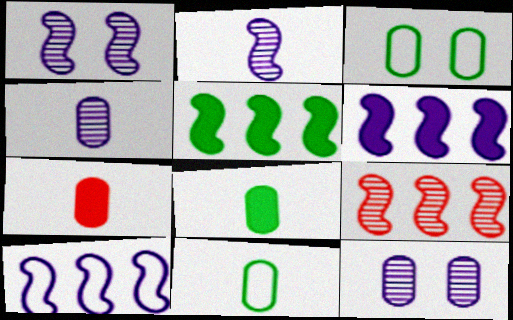[[4, 7, 11], 
[5, 9, 10]]